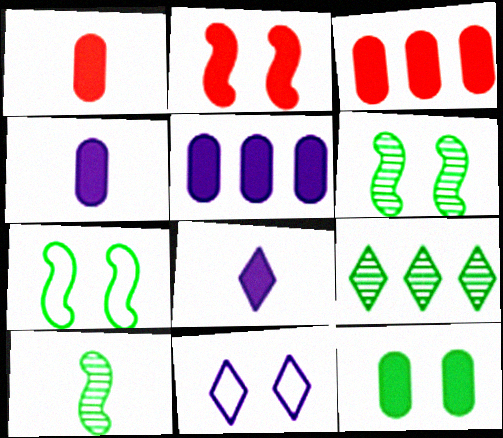[[1, 5, 12], 
[3, 4, 12], 
[3, 10, 11]]